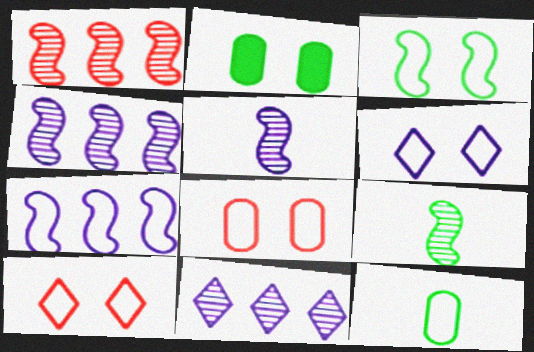[[3, 6, 8], 
[7, 10, 12]]